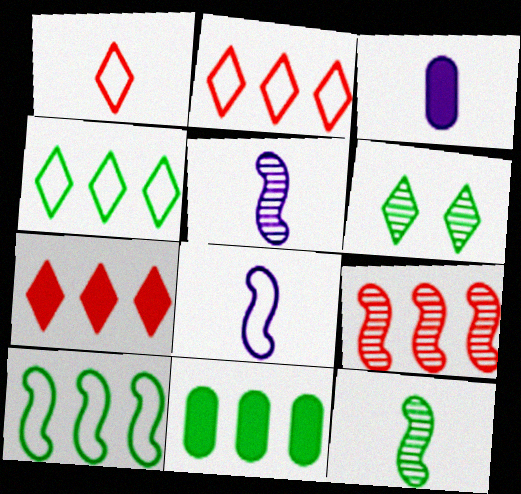[[1, 3, 12]]